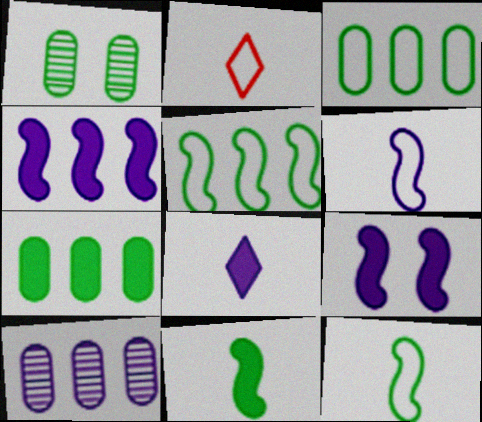[[1, 2, 4]]